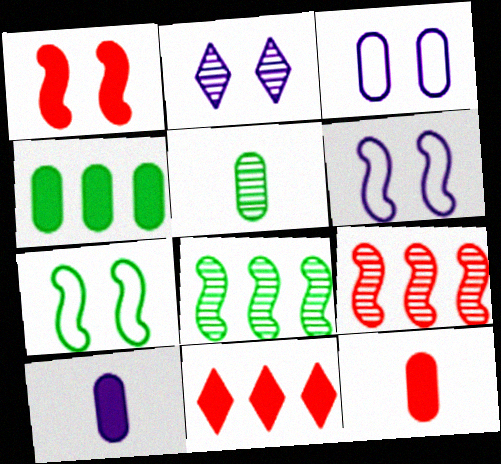[[1, 11, 12], 
[2, 5, 9], 
[5, 6, 11]]